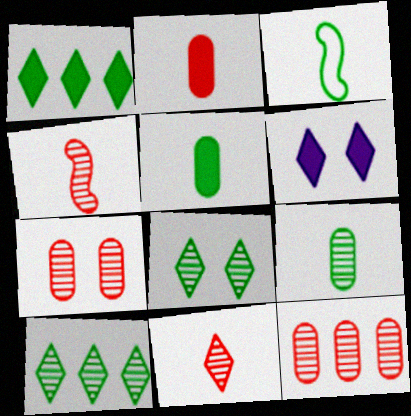[[3, 6, 12]]